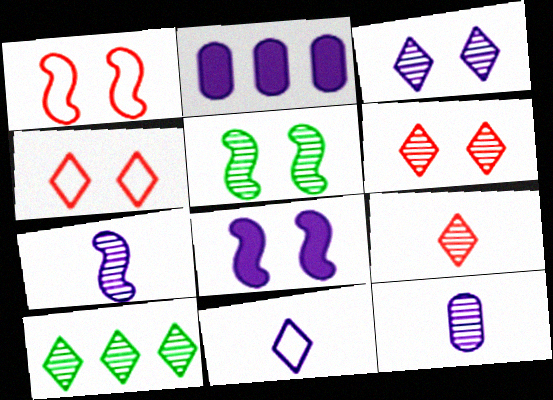[[1, 5, 8], 
[3, 9, 10]]